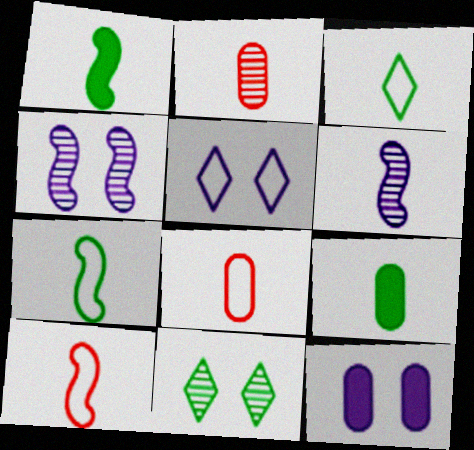[[1, 6, 10], 
[4, 5, 12]]